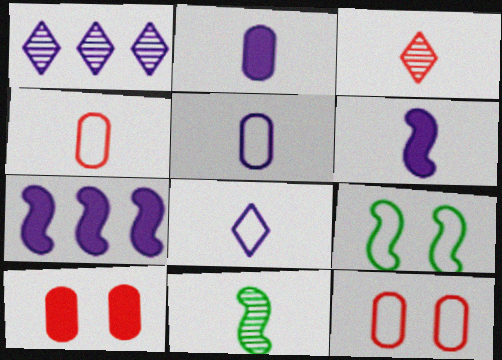[]